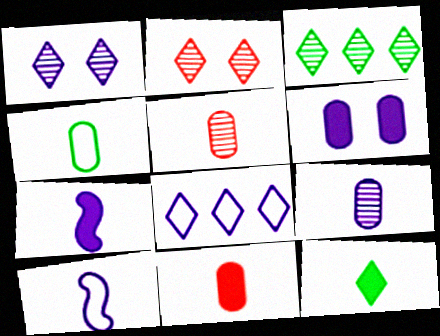[[2, 8, 12], 
[4, 9, 11], 
[5, 10, 12], 
[7, 11, 12]]